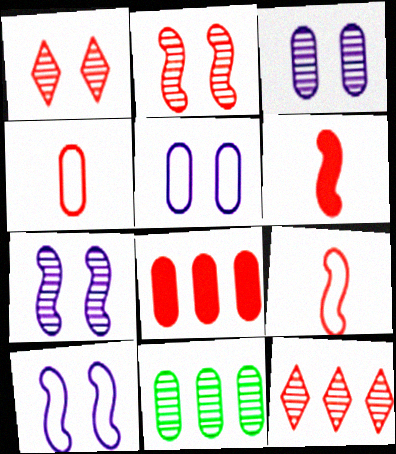[[1, 8, 9]]